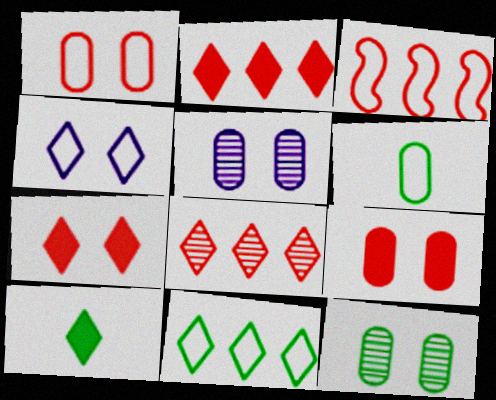[[3, 4, 6], 
[3, 5, 10], 
[4, 8, 10]]